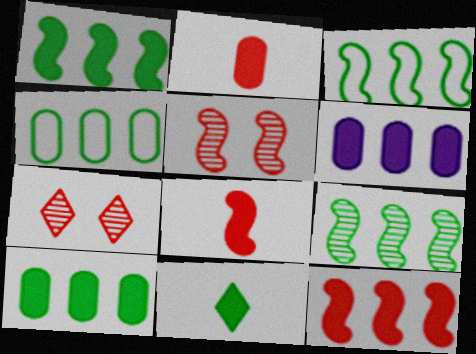[[1, 3, 9]]